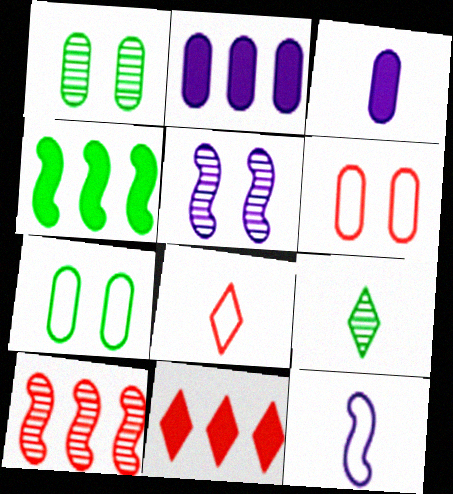[[1, 11, 12], 
[2, 4, 11], 
[4, 7, 9]]